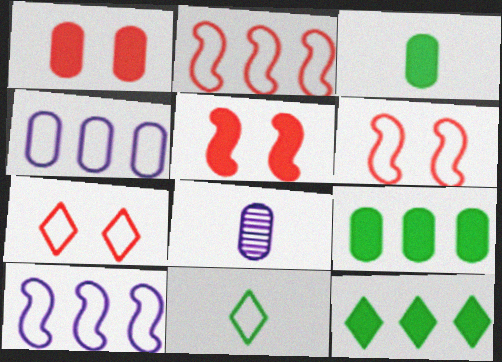[[4, 6, 11], 
[6, 8, 12]]